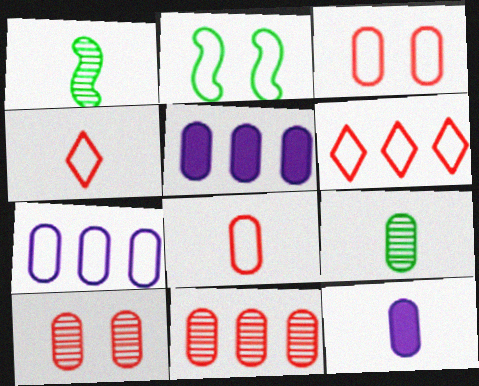[[1, 4, 12], 
[2, 4, 7], 
[3, 5, 9], 
[8, 9, 12]]